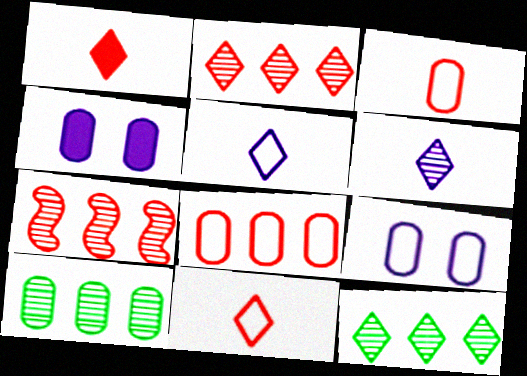[[3, 4, 10]]